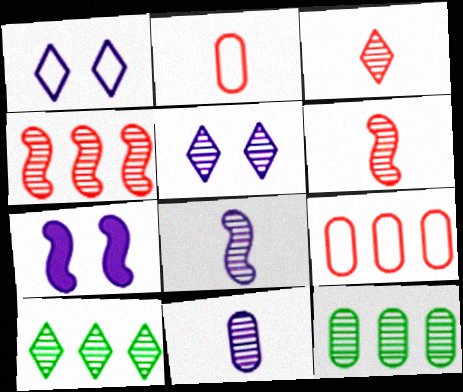[[2, 7, 10], 
[3, 5, 10], 
[5, 6, 12]]